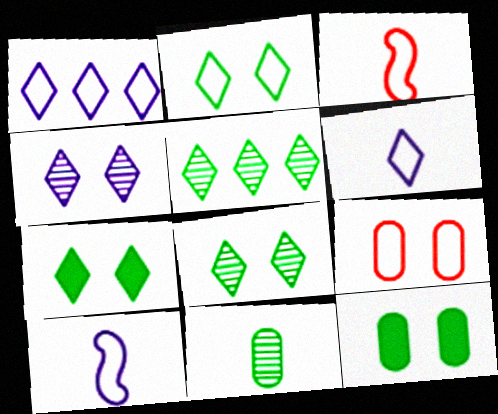[[2, 7, 8]]